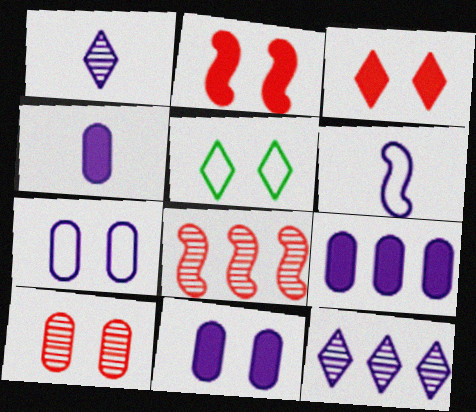[[1, 4, 6], 
[4, 5, 8], 
[4, 9, 11], 
[6, 11, 12]]